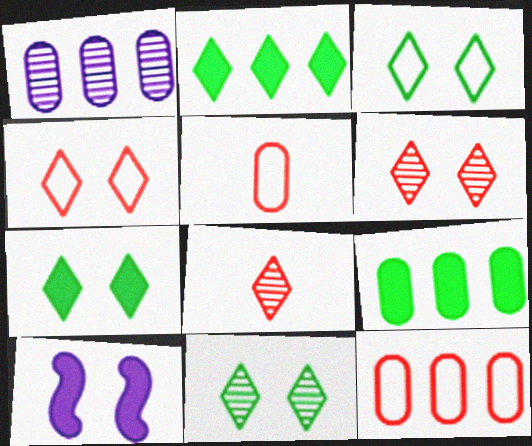[[1, 9, 12], 
[3, 7, 11]]